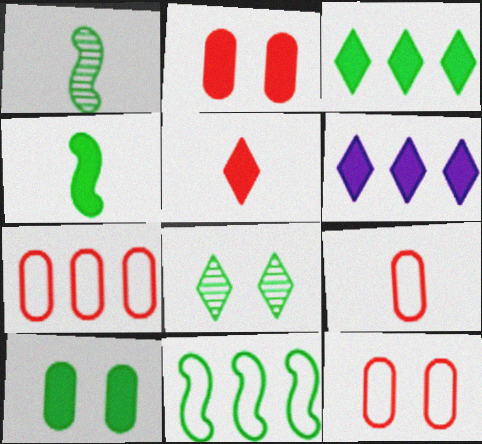[[1, 6, 12], 
[2, 4, 6], 
[3, 4, 10], 
[7, 9, 12]]